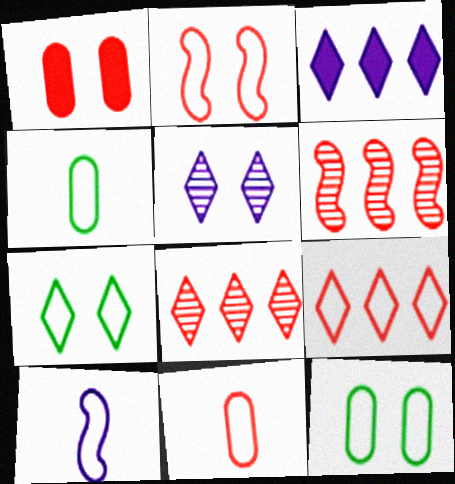[[2, 9, 11], 
[9, 10, 12]]